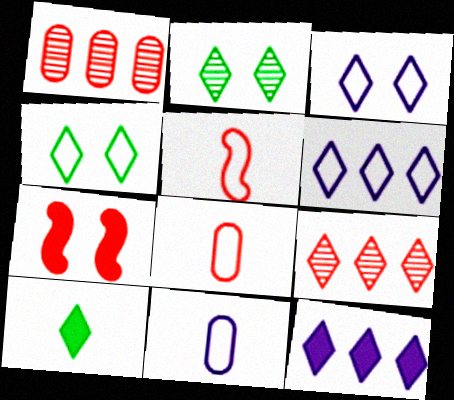[[3, 9, 10], 
[7, 8, 9]]